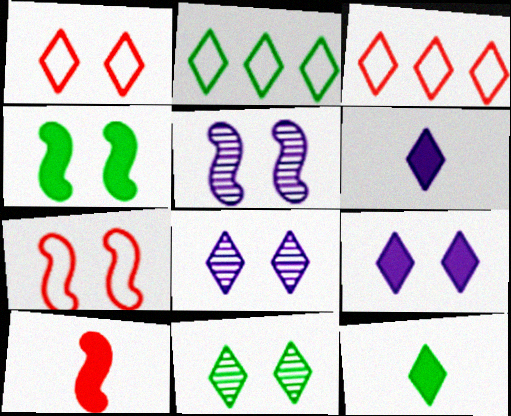[[1, 9, 11], 
[2, 11, 12], 
[3, 6, 11], 
[3, 8, 12], 
[4, 5, 7]]